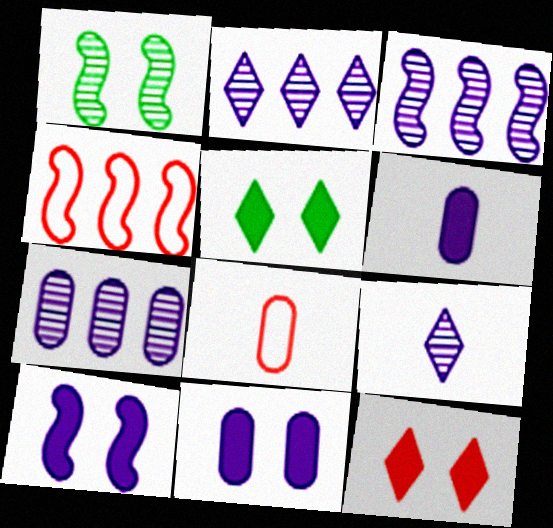[[2, 3, 7], 
[3, 5, 8]]